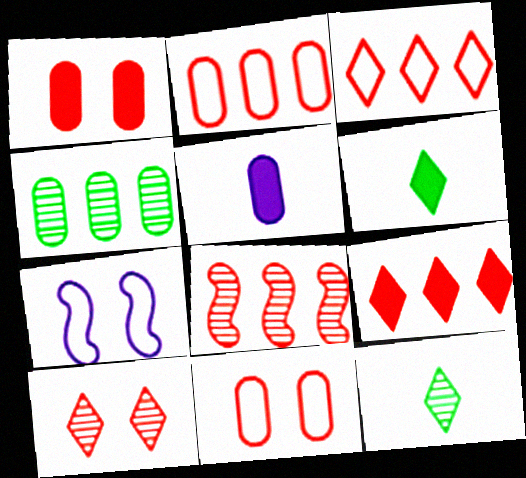[[2, 8, 9], 
[4, 5, 11]]